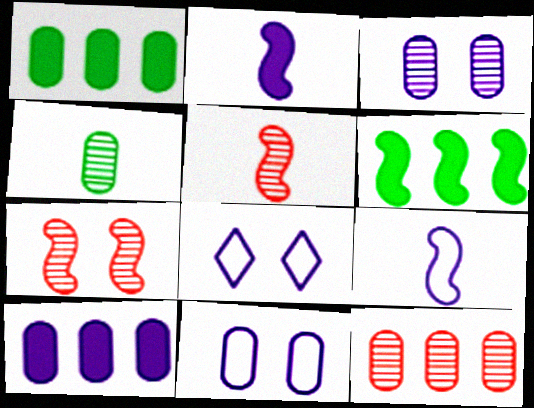[[1, 5, 8], 
[3, 4, 12], 
[6, 7, 9]]